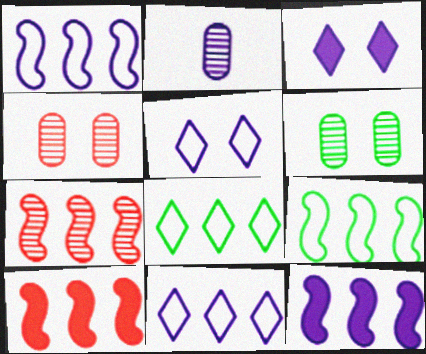[[1, 2, 3], 
[2, 5, 12], 
[7, 9, 12]]